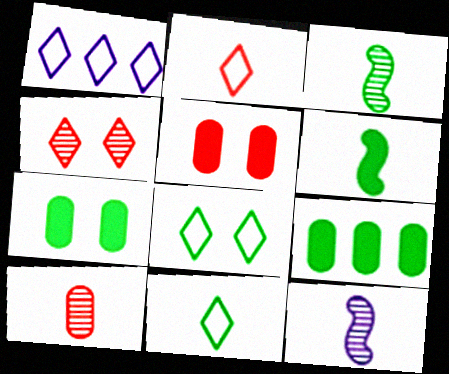[[1, 2, 8], 
[1, 3, 5], 
[3, 8, 9]]